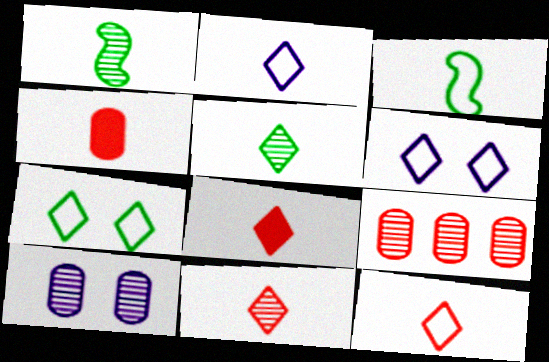[[1, 2, 4], 
[2, 5, 8], 
[8, 11, 12]]